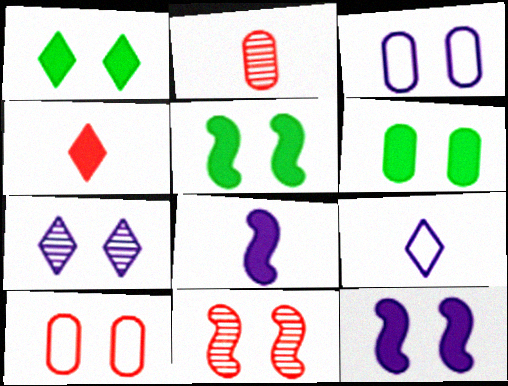[[1, 3, 11], 
[1, 5, 6], 
[3, 7, 12], 
[5, 7, 10]]